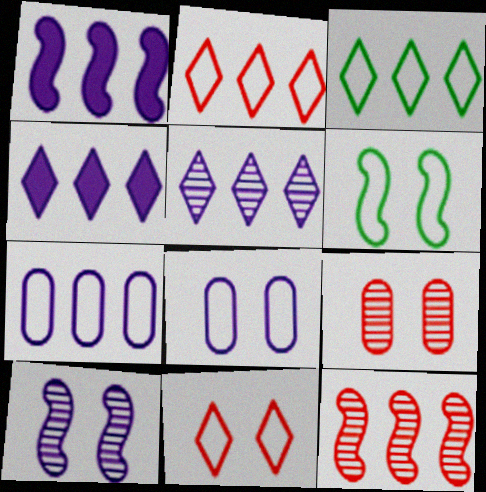[[1, 5, 7], 
[6, 8, 11]]